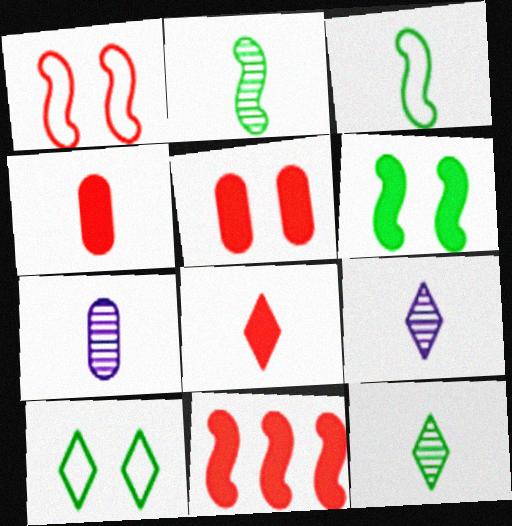[[3, 4, 9], 
[3, 7, 8], 
[5, 8, 11], 
[7, 10, 11]]